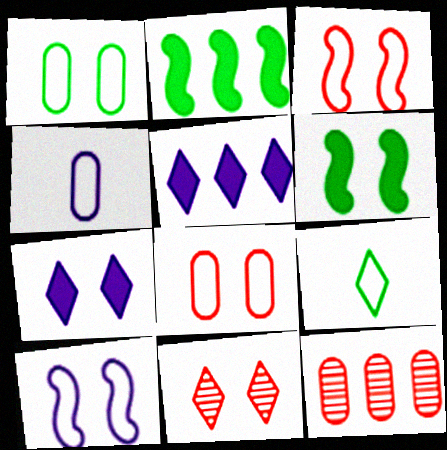[[2, 4, 11], 
[5, 9, 11]]